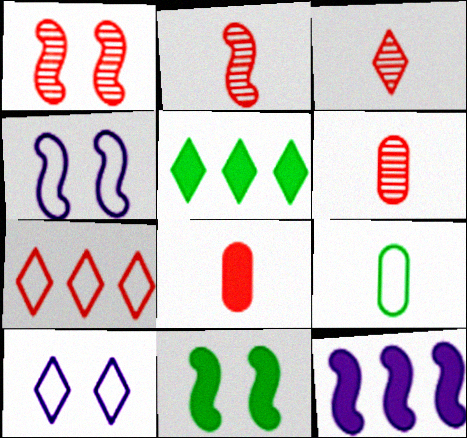[[1, 4, 11], 
[1, 7, 8], 
[2, 3, 6], 
[3, 5, 10], 
[4, 5, 6], 
[4, 7, 9]]